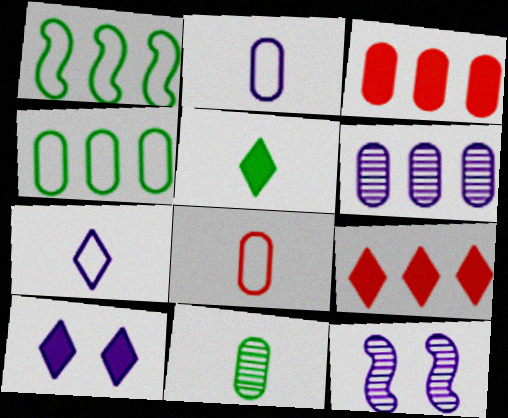[[1, 6, 9], 
[3, 4, 6], 
[5, 9, 10]]